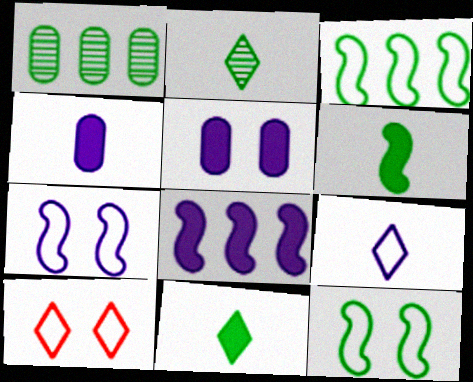[[1, 11, 12]]